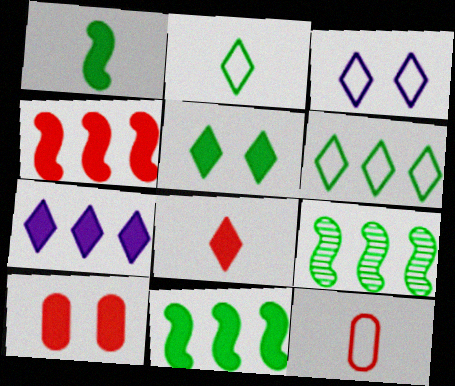[[1, 7, 10], 
[4, 8, 10], 
[5, 7, 8]]